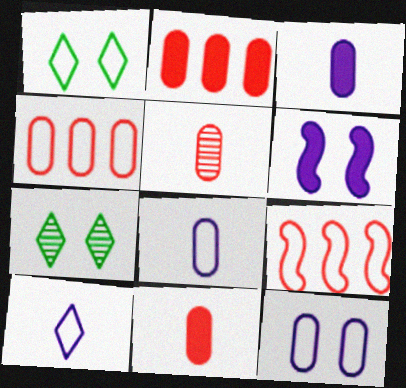[[1, 8, 9], 
[3, 7, 9]]